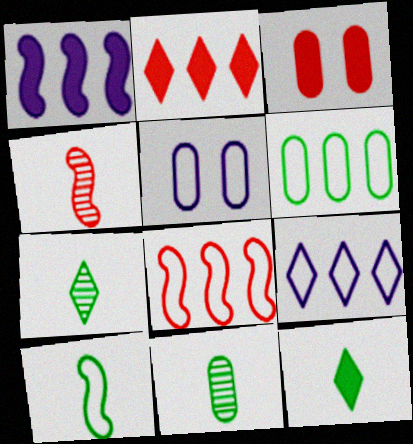[[1, 3, 12], 
[6, 8, 9], 
[10, 11, 12]]